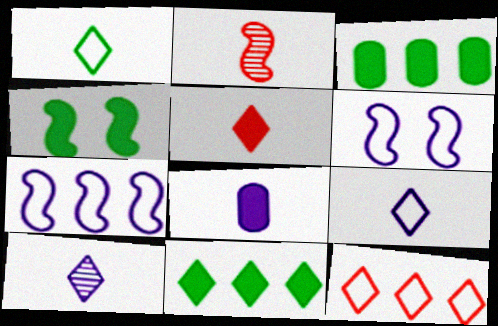[[1, 2, 8], 
[1, 5, 10], 
[2, 4, 7]]